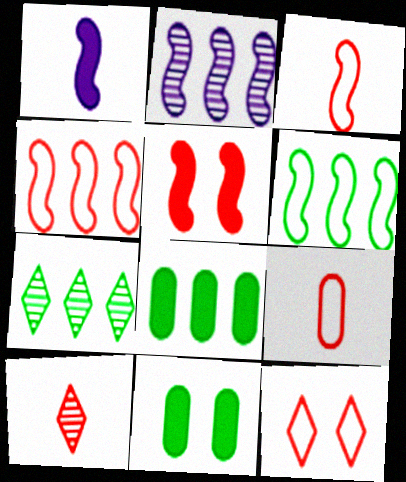[[4, 9, 12], 
[6, 7, 8]]